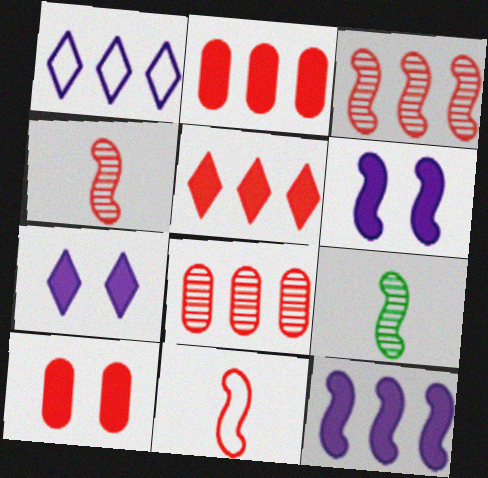[[1, 9, 10]]